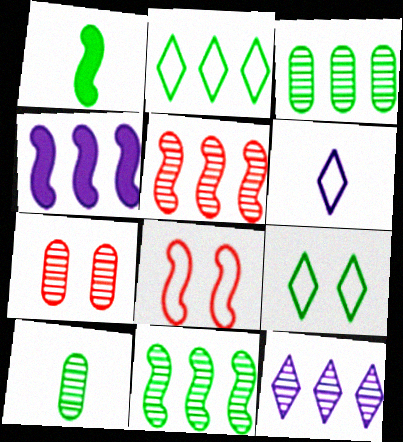[[1, 3, 9], 
[3, 5, 12]]